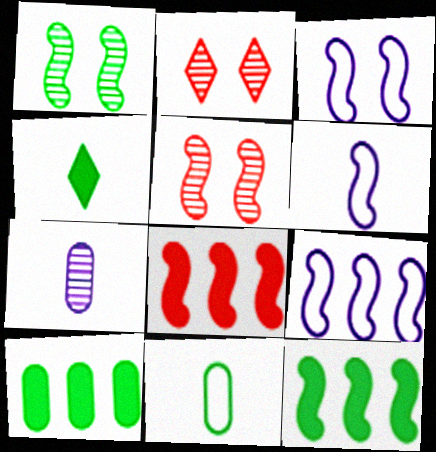[[1, 6, 8], 
[2, 6, 10], 
[3, 6, 9], 
[5, 6, 12]]